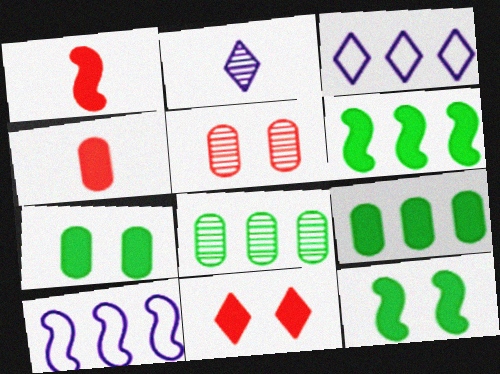[]